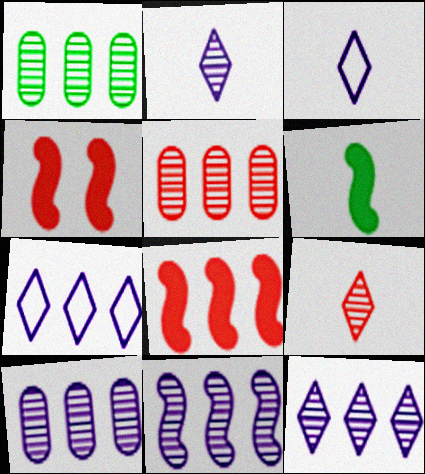[[1, 3, 4], 
[1, 5, 10], 
[1, 7, 8], 
[10, 11, 12]]